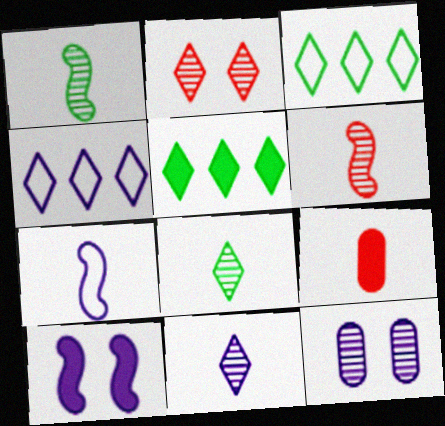[[5, 9, 10], 
[7, 8, 9]]